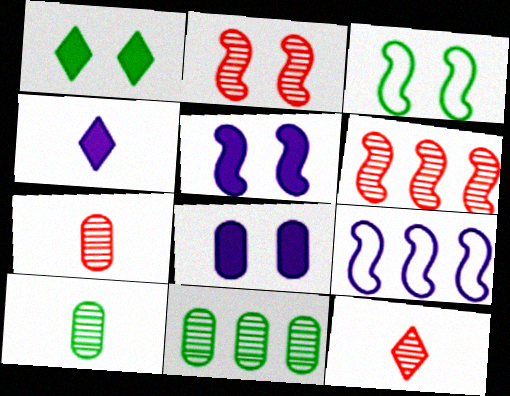[[1, 7, 9], 
[2, 3, 5]]